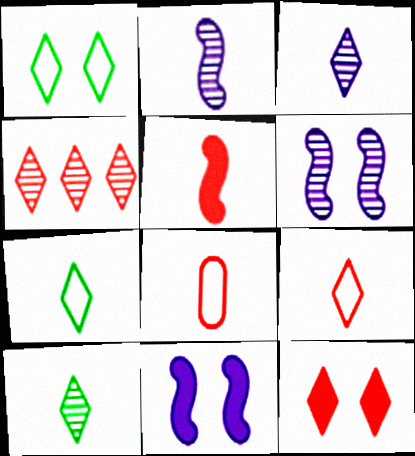[[4, 9, 12]]